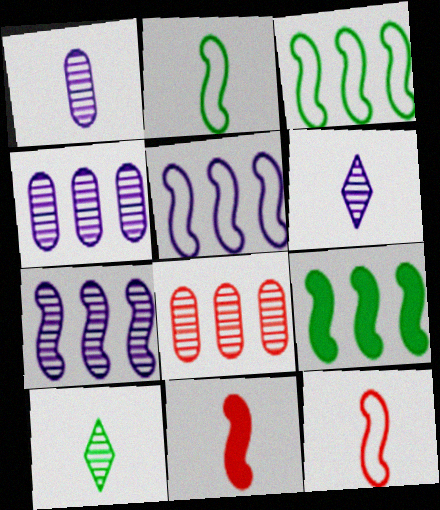[]